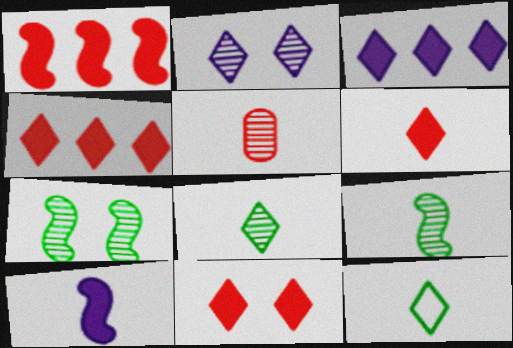[[2, 4, 12], 
[4, 6, 11], 
[5, 10, 12]]